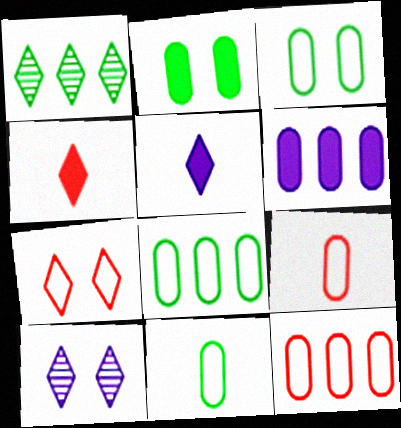[[1, 5, 7], 
[3, 8, 11]]